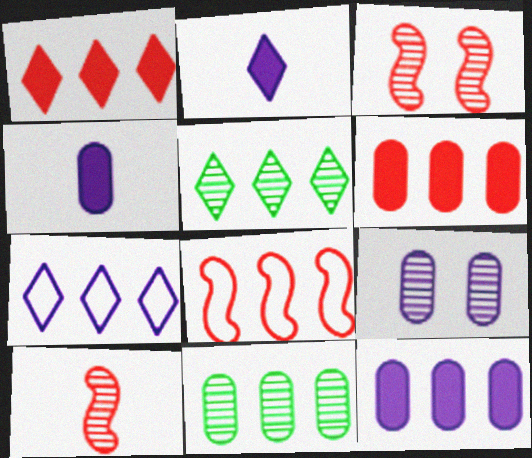[[1, 5, 7], 
[5, 8, 12], 
[5, 9, 10]]